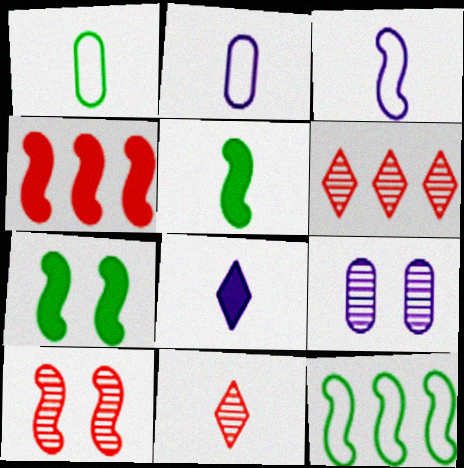[[2, 5, 11], 
[2, 6, 7]]